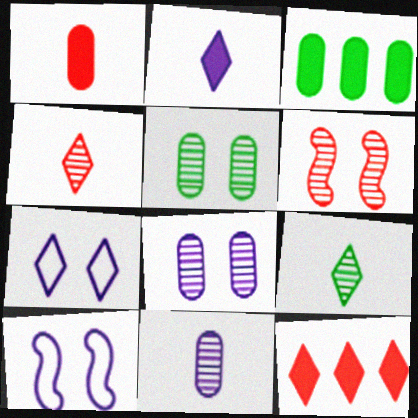[[3, 4, 10], 
[7, 9, 12]]